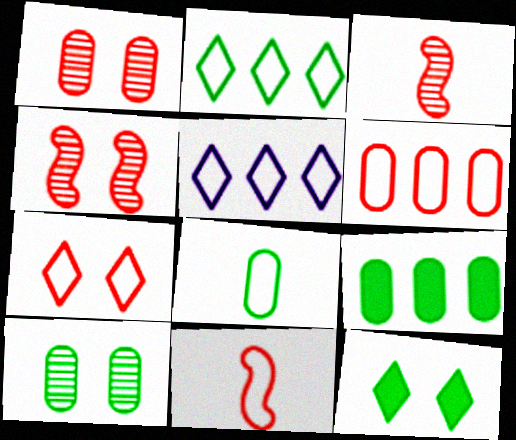[[6, 7, 11], 
[8, 9, 10]]